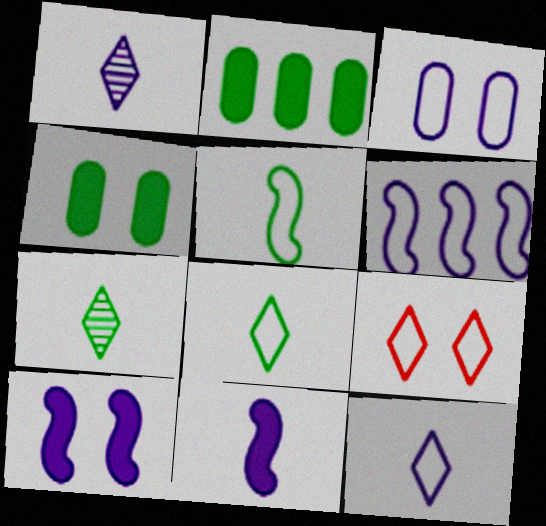[[3, 6, 12]]